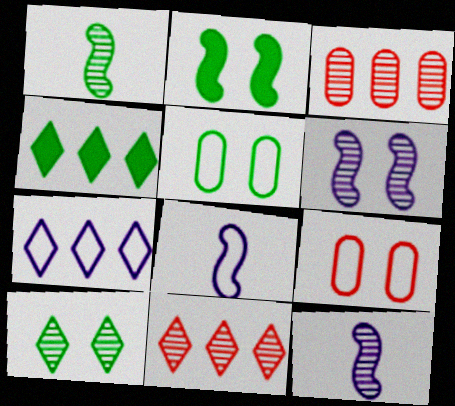[[1, 4, 5], 
[2, 5, 10], 
[3, 10, 12], 
[4, 7, 11], 
[4, 9, 12]]